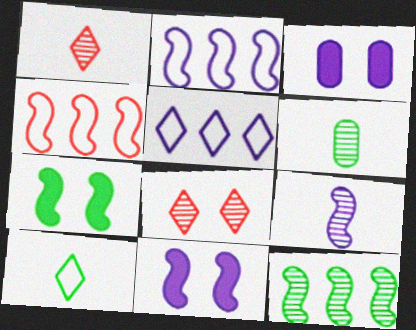[[1, 6, 9], 
[2, 9, 11], 
[3, 5, 9], 
[4, 7, 9]]